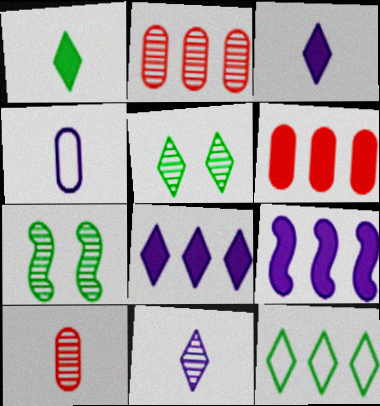[[1, 5, 12], 
[2, 7, 11], 
[2, 9, 12]]